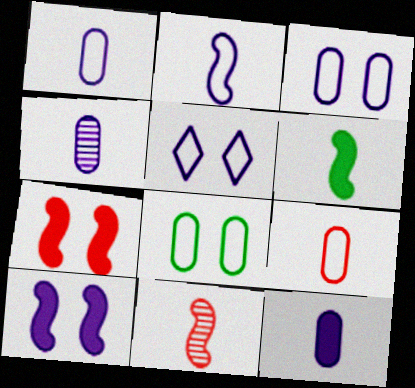[[1, 4, 12], 
[2, 6, 11]]